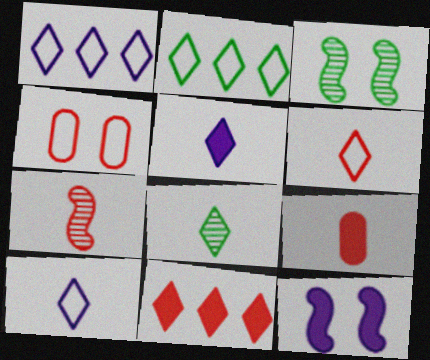[[1, 3, 9], 
[4, 7, 11], 
[5, 6, 8], 
[6, 7, 9]]